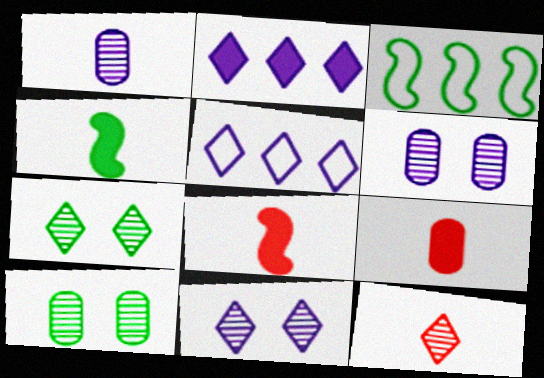[[3, 9, 11], 
[5, 8, 10]]